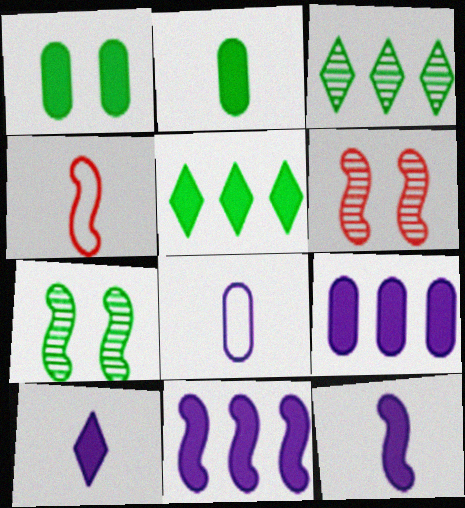[[4, 7, 11], 
[5, 6, 8]]